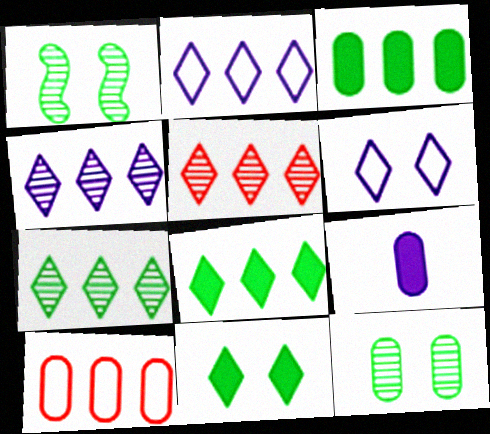[[2, 5, 8], 
[4, 5, 7], 
[9, 10, 12]]